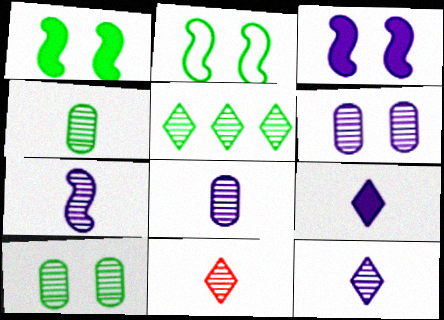[[4, 7, 11], 
[7, 8, 12]]